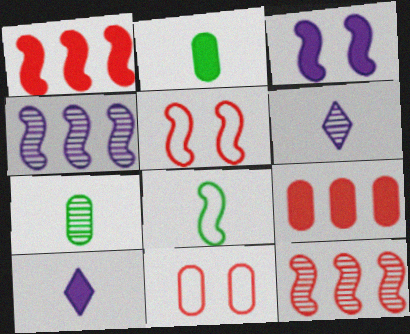[[3, 8, 12]]